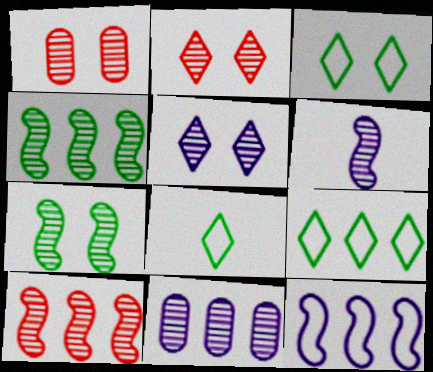[[1, 5, 7], 
[3, 8, 9], 
[5, 6, 11], 
[6, 7, 10]]